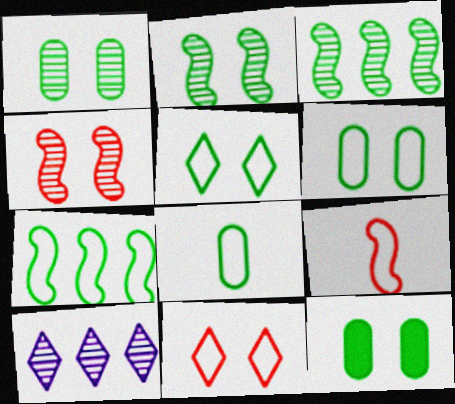[[1, 6, 12], 
[2, 5, 12], 
[5, 7, 8], 
[9, 10, 12]]